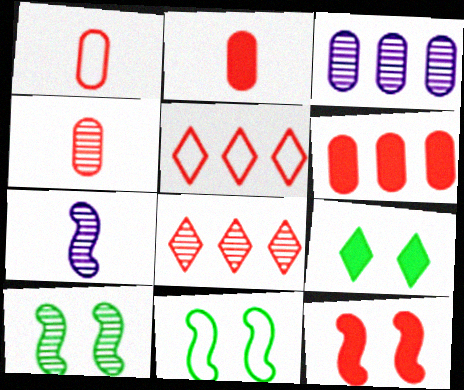[[1, 2, 4], 
[1, 8, 12], 
[4, 5, 12]]